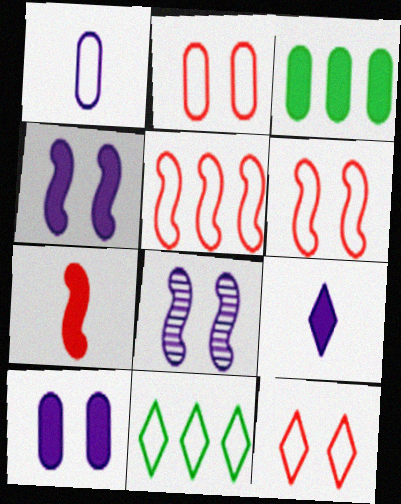[[1, 6, 11], 
[2, 6, 12]]